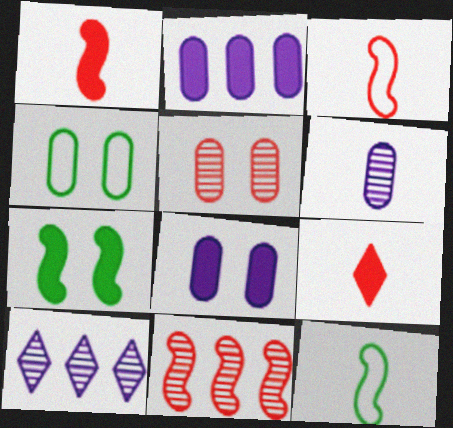[[1, 4, 10], 
[2, 7, 9], 
[4, 5, 8], 
[6, 9, 12]]